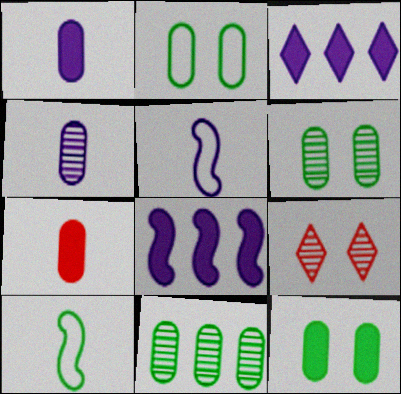[[2, 6, 12]]